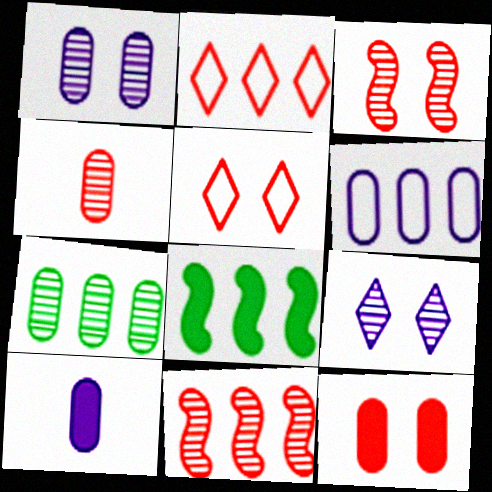[[1, 4, 7], 
[1, 6, 10], 
[3, 5, 12]]